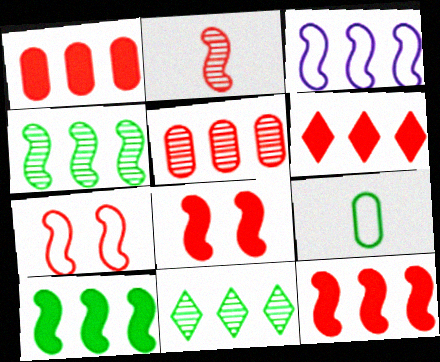[[1, 3, 11], 
[1, 6, 12], 
[2, 7, 12], 
[3, 4, 12]]